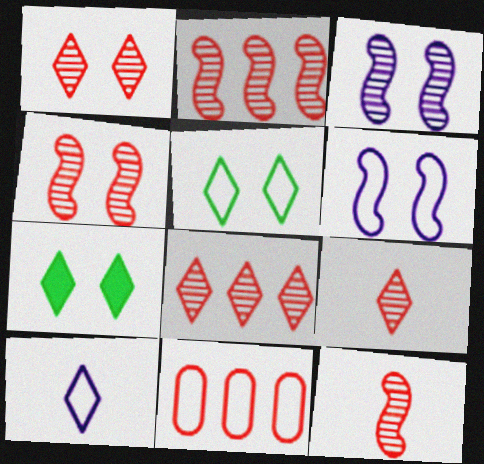[[1, 8, 9], 
[2, 4, 12], 
[7, 8, 10]]